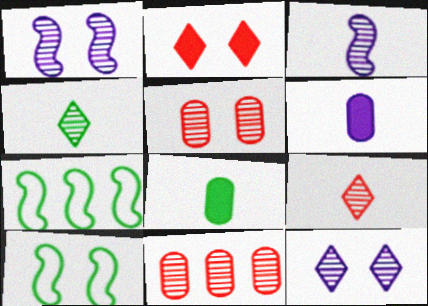[[1, 4, 11]]